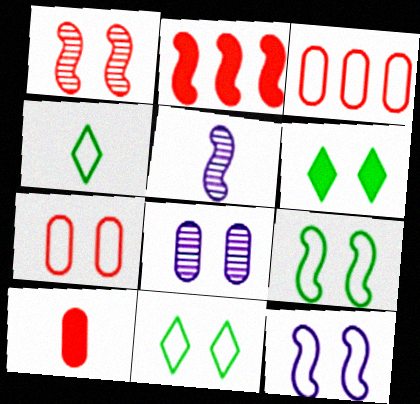[[2, 4, 8], 
[2, 5, 9], 
[3, 4, 12], 
[3, 5, 6], 
[4, 5, 10], 
[7, 11, 12]]